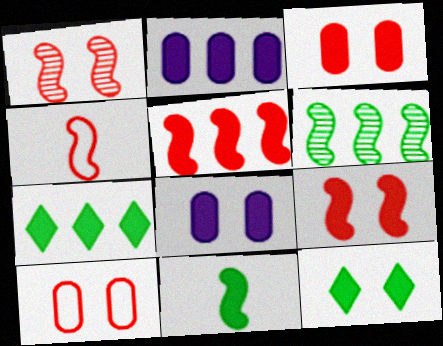[[1, 4, 5], 
[2, 5, 7], 
[8, 9, 12]]